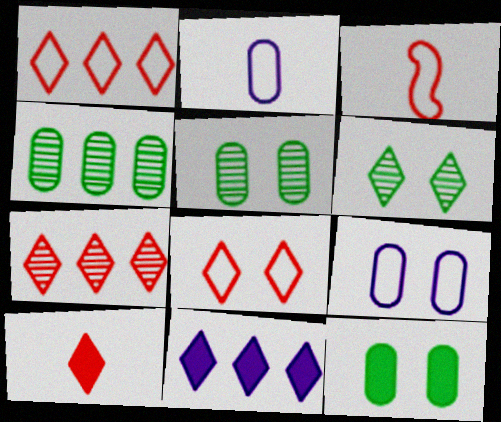[[3, 5, 11], 
[7, 8, 10]]